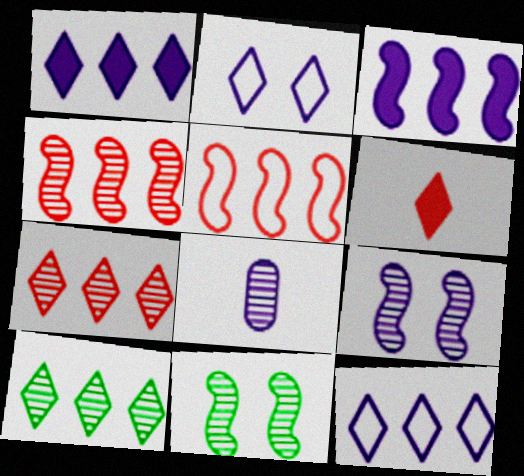[[2, 3, 8], 
[2, 6, 10], 
[7, 8, 11]]